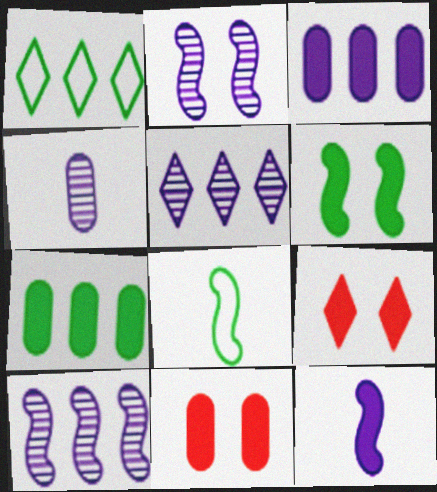[[2, 4, 5], 
[5, 8, 11], 
[7, 9, 12]]